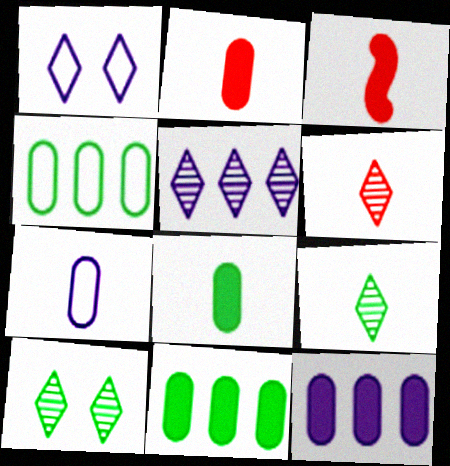[[3, 7, 9], 
[5, 6, 10]]